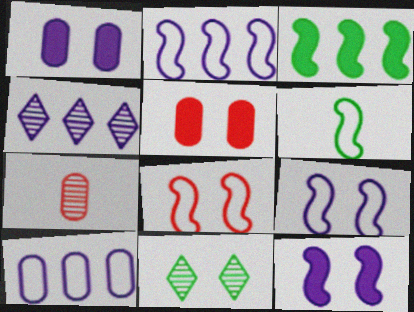[[1, 8, 11], 
[2, 6, 8], 
[4, 5, 6], 
[5, 9, 11]]